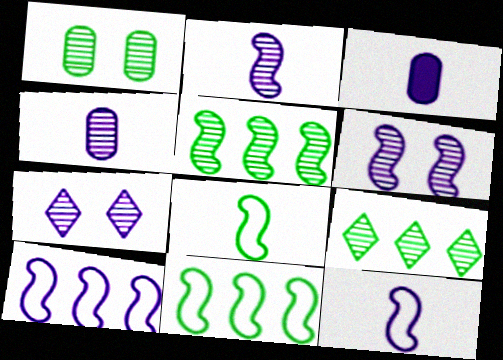[[3, 7, 10]]